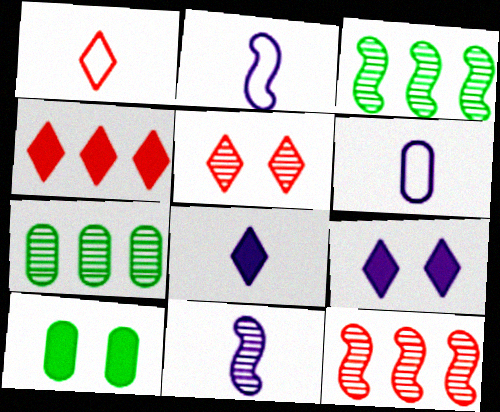[[1, 4, 5], 
[5, 7, 11], 
[6, 8, 11]]